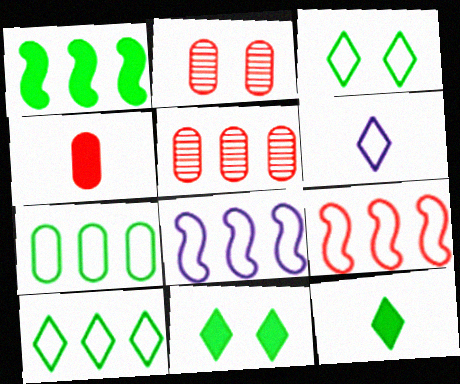[[1, 2, 6], 
[2, 8, 12]]